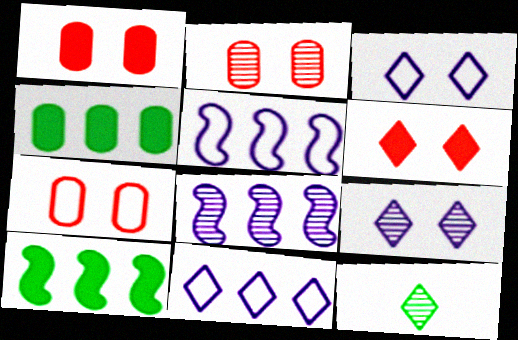[[1, 2, 7], 
[1, 5, 12], 
[2, 8, 12], 
[6, 11, 12]]